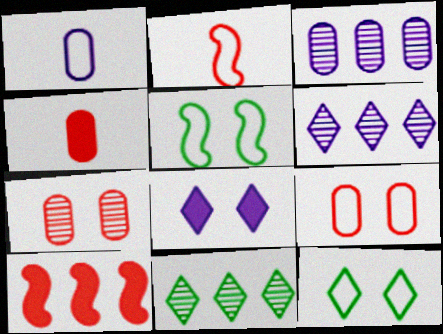[[4, 5, 6], 
[5, 7, 8]]